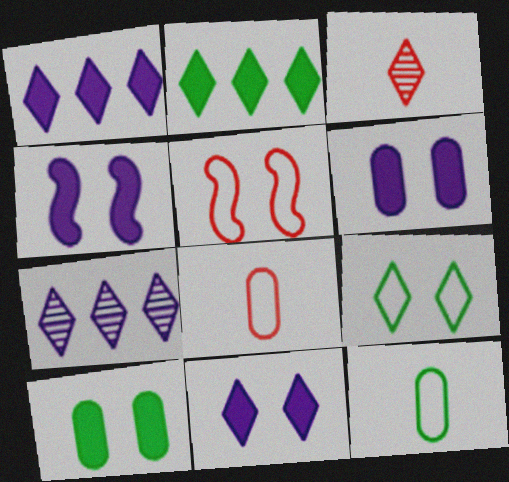[[1, 3, 9], 
[4, 6, 11]]